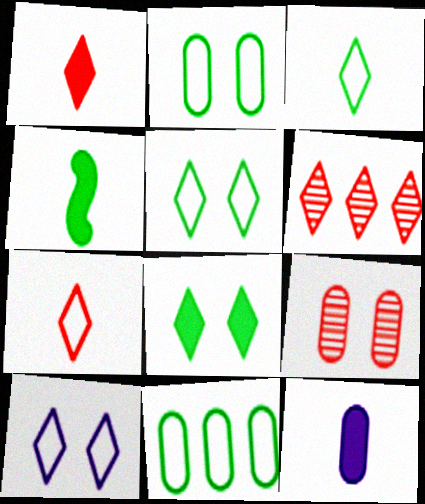[[1, 4, 12], 
[9, 11, 12]]